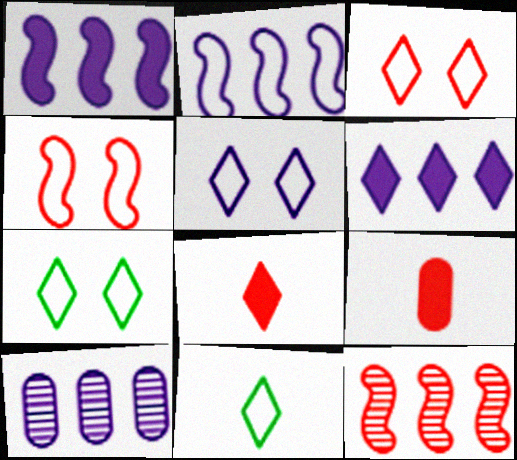[[2, 6, 10], 
[3, 5, 7], 
[3, 9, 12]]